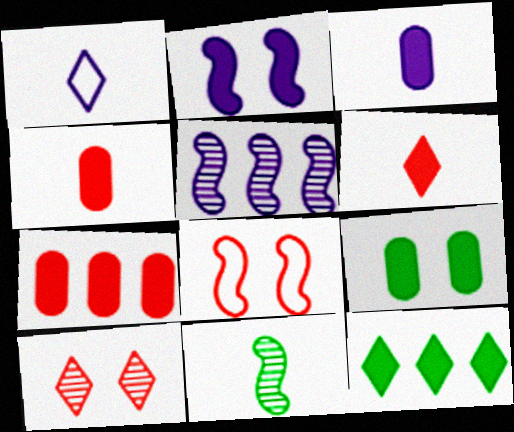[[1, 4, 11], 
[1, 10, 12], 
[2, 4, 12], 
[3, 7, 9]]